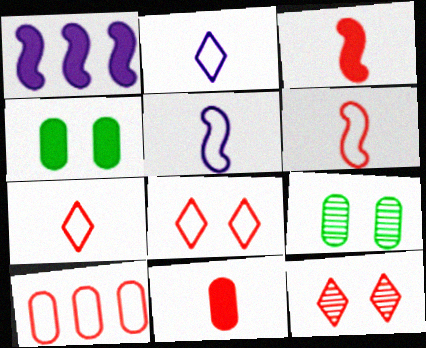[[1, 7, 9], 
[3, 10, 12], 
[6, 8, 10]]